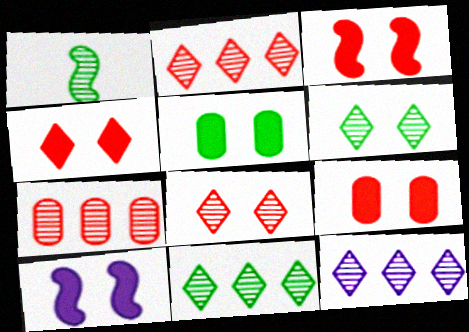[[2, 11, 12], 
[3, 4, 9], 
[4, 5, 10]]